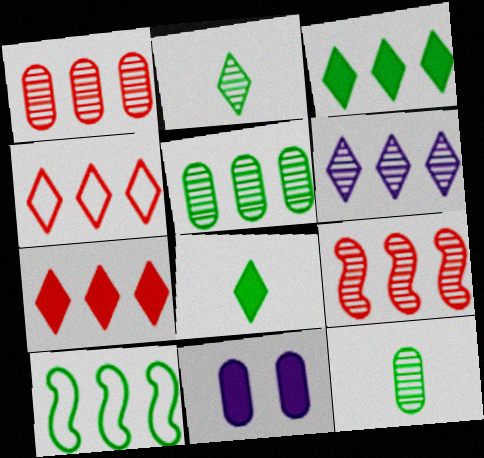[[3, 4, 6], 
[3, 5, 10], 
[5, 6, 9]]